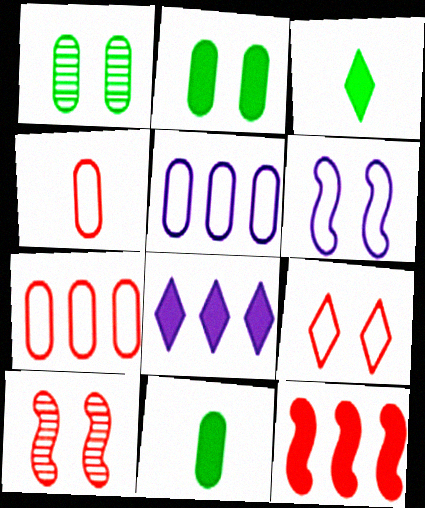[[3, 5, 10]]